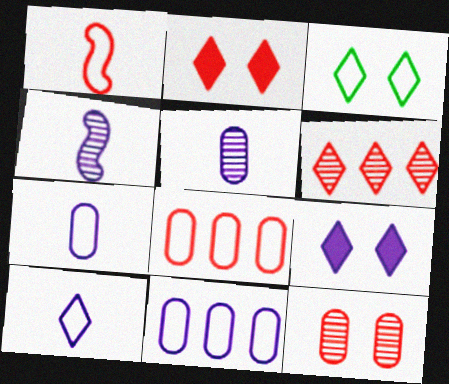[[1, 3, 11], 
[4, 9, 11]]